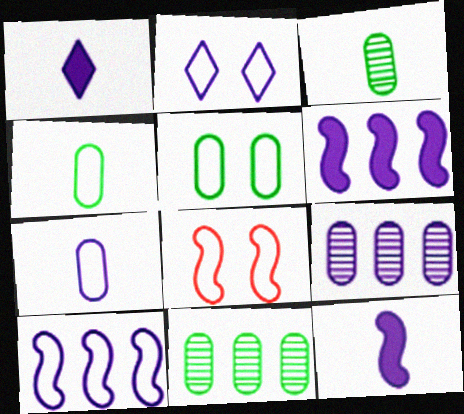[[1, 8, 11], 
[2, 5, 8], 
[2, 7, 10], 
[2, 9, 12]]